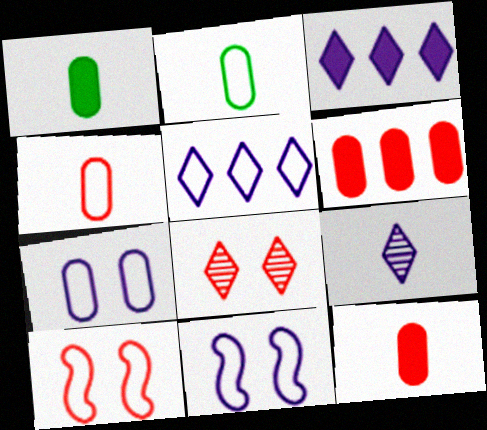[[2, 5, 10]]